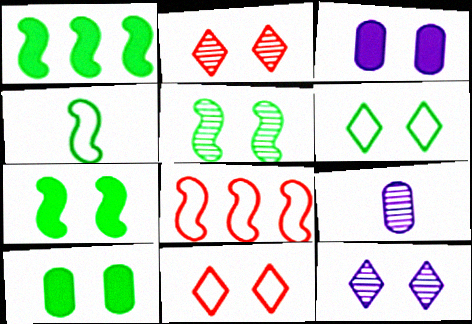[[1, 4, 5], 
[1, 9, 11], 
[3, 5, 11], 
[5, 6, 10]]